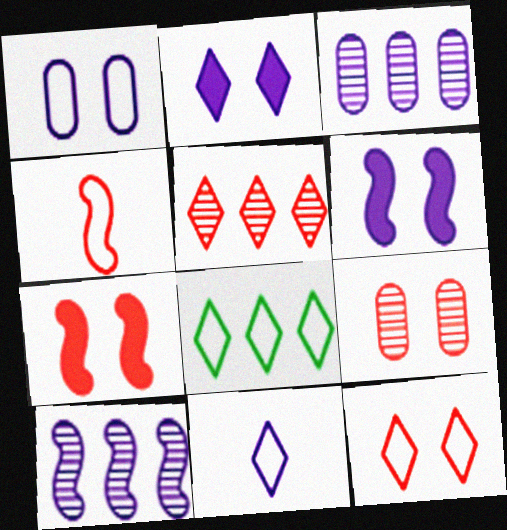[[1, 4, 8], 
[3, 6, 11], 
[7, 9, 12], 
[8, 11, 12]]